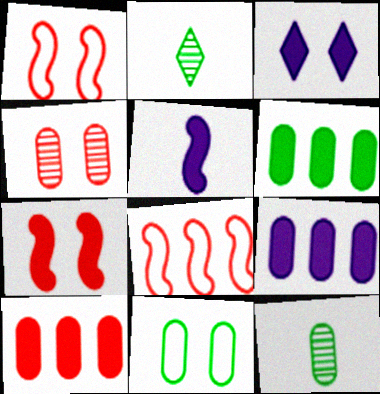[[1, 2, 9], 
[3, 5, 9], 
[3, 8, 12], 
[6, 9, 10], 
[6, 11, 12]]